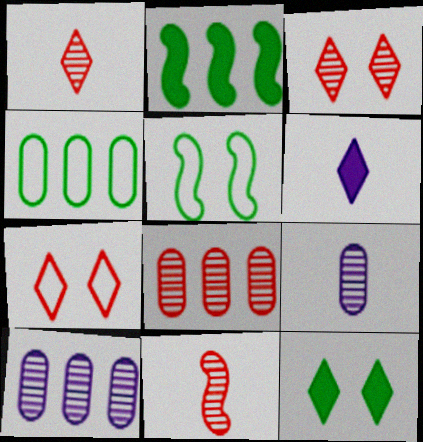[[2, 7, 9], 
[3, 8, 11], 
[5, 6, 8]]